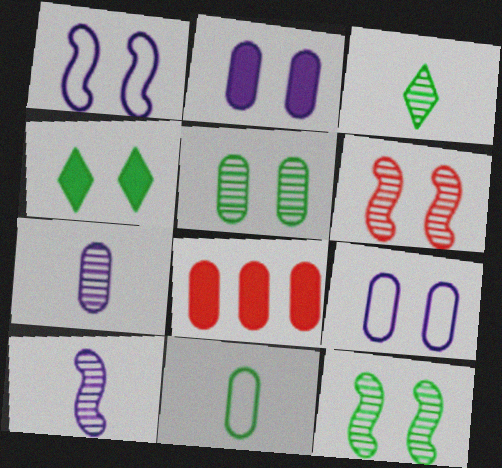[[1, 3, 8], 
[4, 6, 9]]